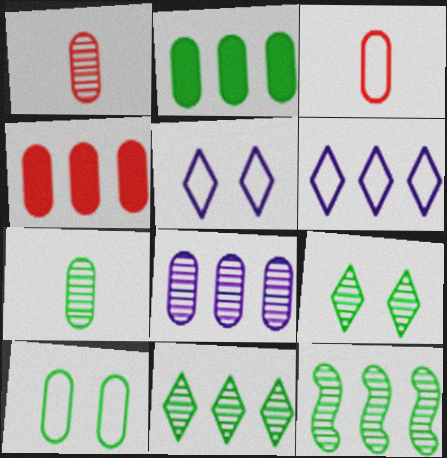[[2, 7, 10], 
[4, 6, 12], 
[7, 9, 12]]